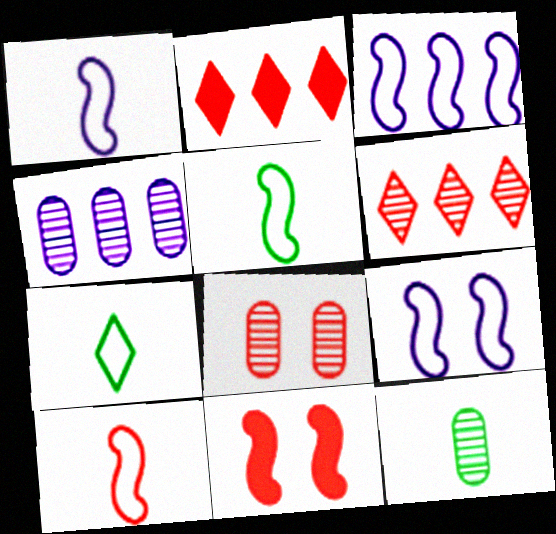[[1, 3, 9], 
[1, 5, 10], 
[2, 8, 10], 
[2, 9, 12], 
[4, 7, 11], 
[4, 8, 12]]